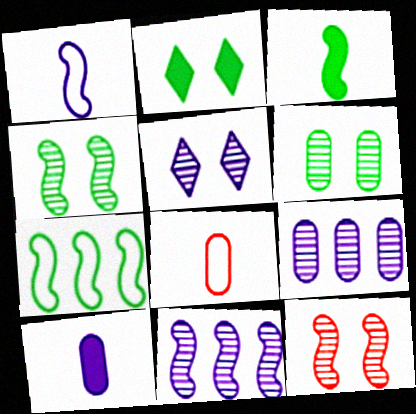[[2, 8, 11], 
[3, 4, 7], 
[5, 6, 12]]